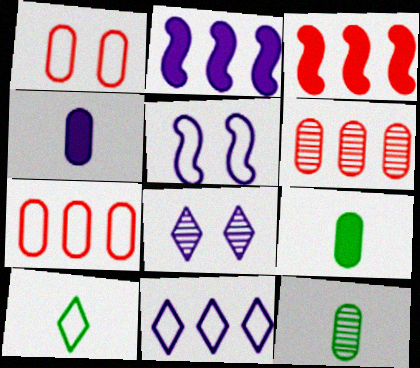[[5, 7, 10]]